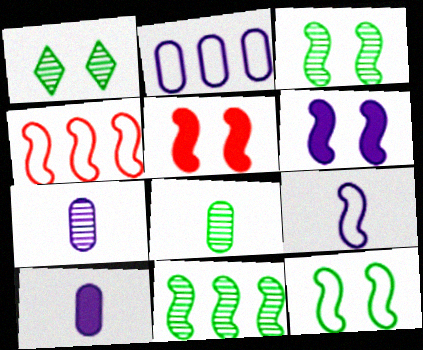[[1, 4, 10], 
[1, 8, 11], 
[4, 9, 12], 
[5, 9, 11]]